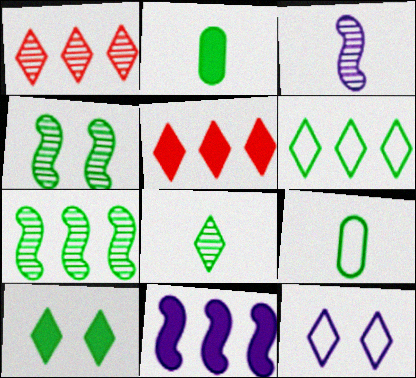[[2, 4, 6], 
[5, 8, 12], 
[6, 8, 10], 
[7, 9, 10]]